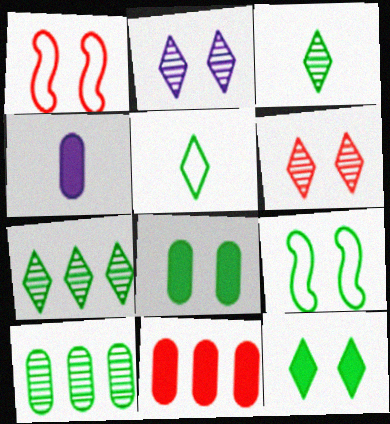[[1, 2, 8], 
[1, 4, 7], 
[4, 8, 11], 
[5, 7, 12]]